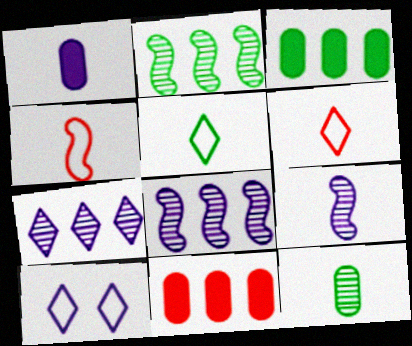[[1, 8, 10]]